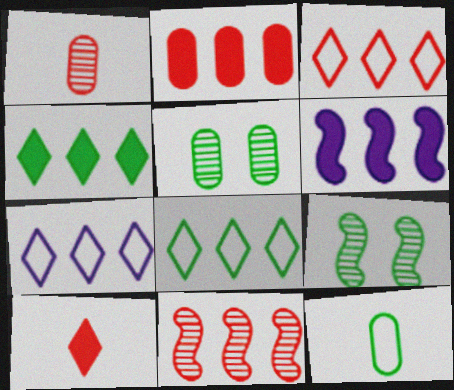[[2, 3, 11], 
[2, 4, 6], 
[3, 7, 8], 
[4, 9, 12]]